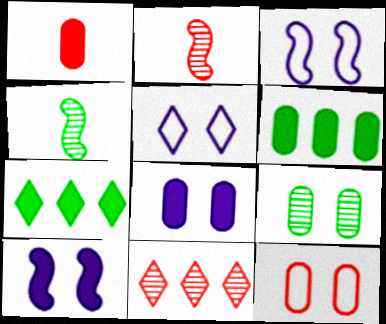[[1, 6, 8], 
[1, 7, 10], 
[2, 5, 6], 
[8, 9, 12]]